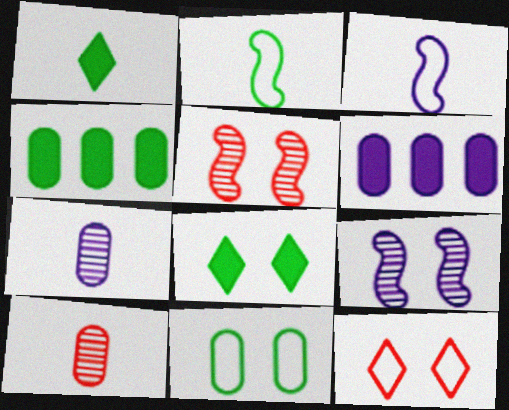[[1, 3, 10], 
[6, 10, 11]]